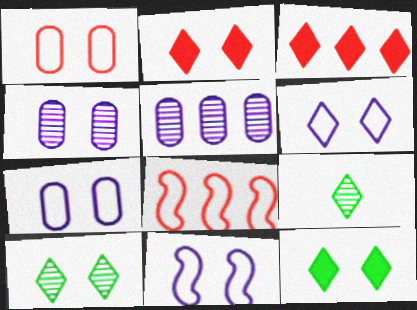[[2, 6, 10], 
[3, 6, 9], 
[6, 7, 11]]